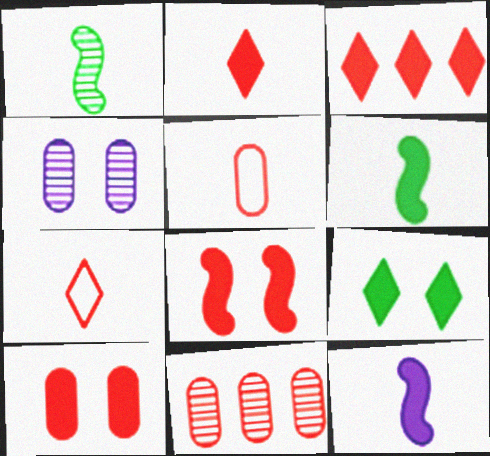[[5, 10, 11], 
[7, 8, 11]]